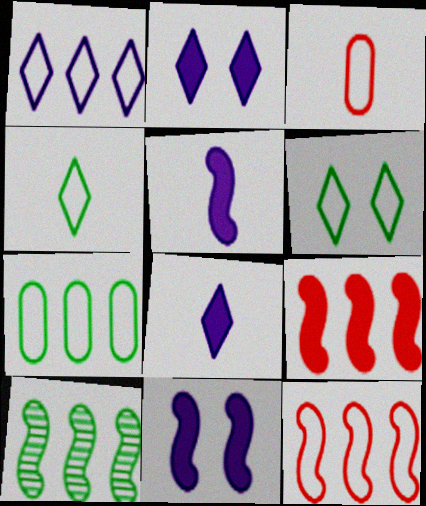[[1, 7, 12], 
[2, 3, 10]]